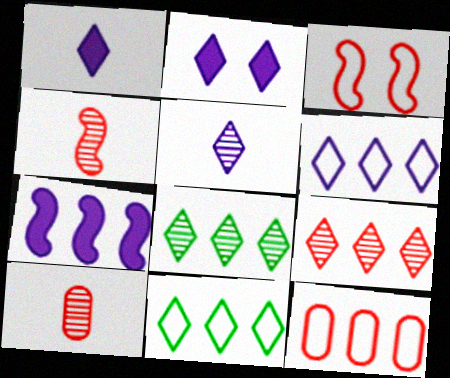[[2, 5, 6], 
[7, 8, 12]]